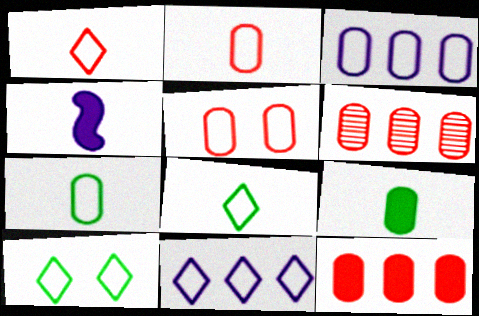[[1, 10, 11], 
[3, 5, 7], 
[4, 6, 10]]